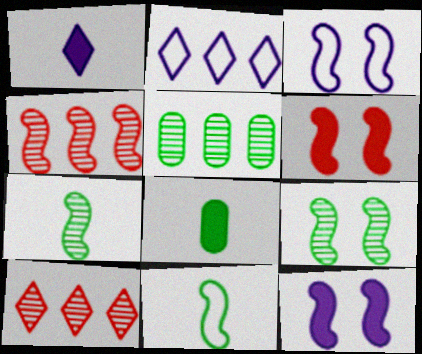[[3, 6, 9], 
[3, 8, 10], 
[4, 11, 12]]